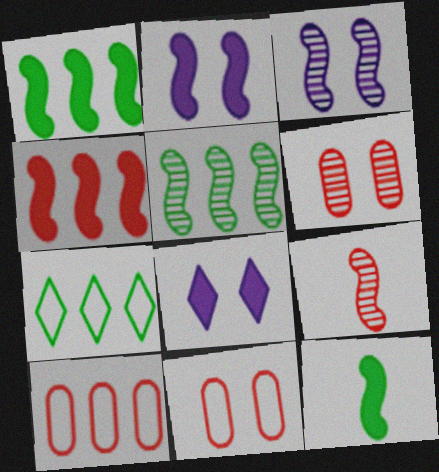[[2, 4, 12], 
[3, 5, 9]]